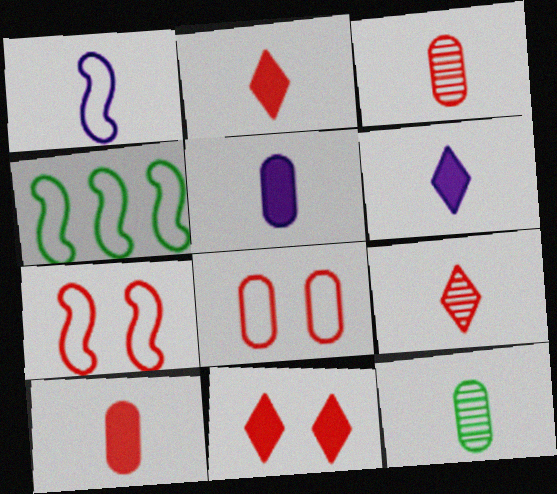[[1, 2, 12], 
[1, 4, 7]]